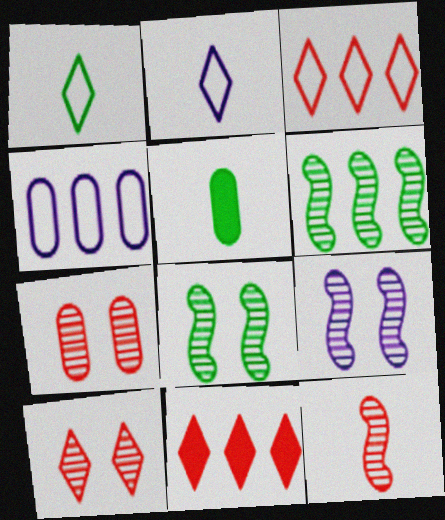[[2, 5, 12], 
[3, 5, 9], 
[4, 5, 7], 
[4, 6, 11], 
[6, 9, 12]]